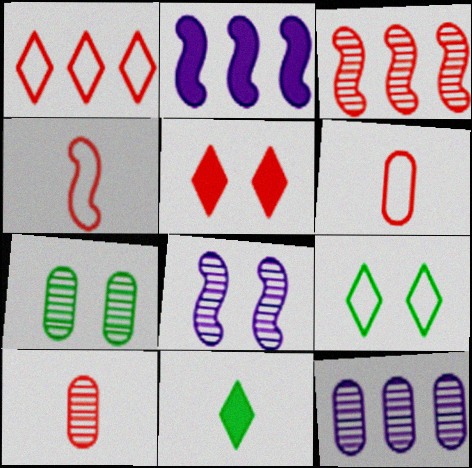[[2, 9, 10], 
[3, 5, 6], 
[7, 10, 12]]